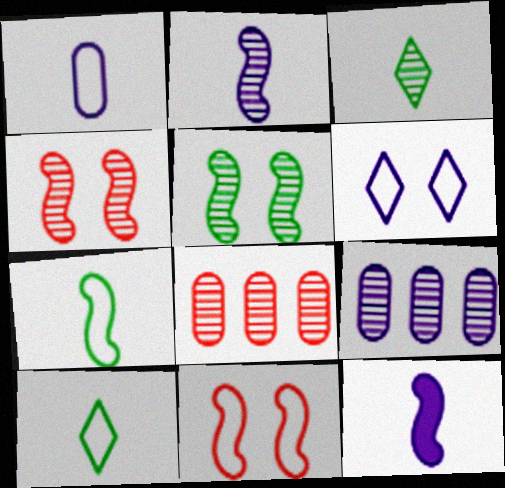[[3, 4, 9], 
[6, 9, 12]]